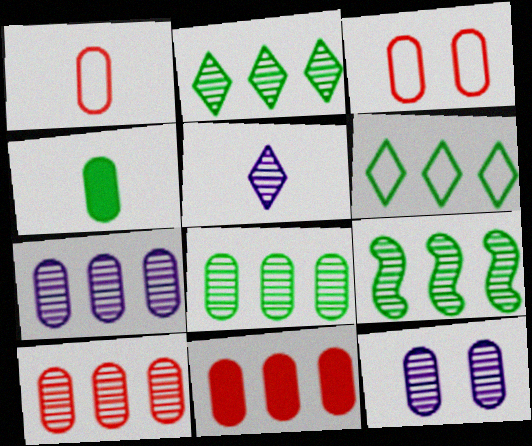[[2, 8, 9], 
[3, 4, 7], 
[7, 8, 10]]